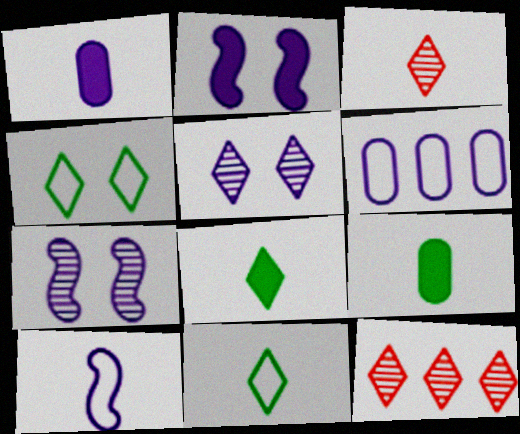[[3, 9, 10]]